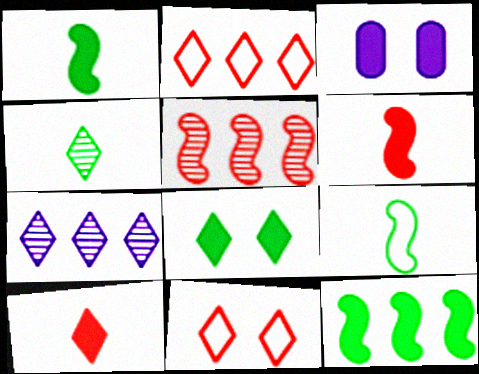[[3, 10, 12]]